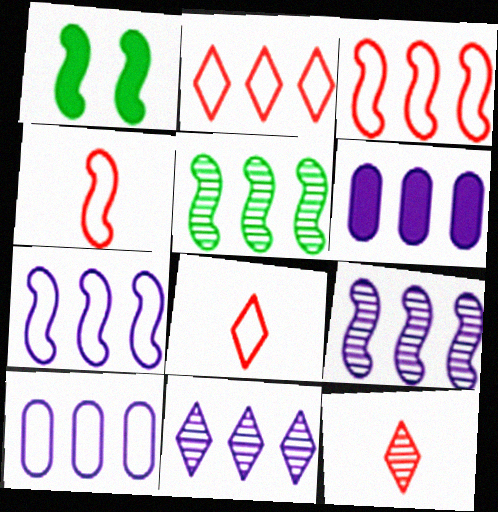[[1, 4, 9], 
[1, 10, 12], 
[2, 5, 6], 
[6, 7, 11]]